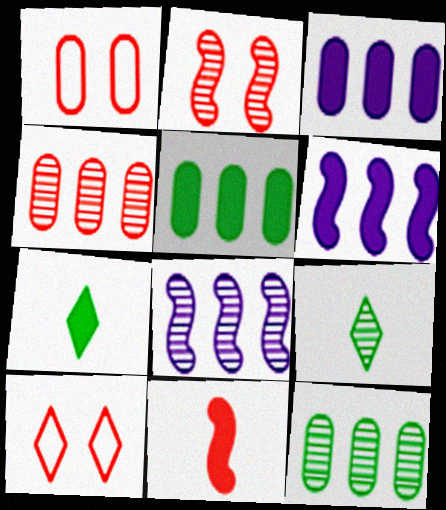[[1, 6, 9], 
[1, 7, 8], 
[4, 10, 11]]